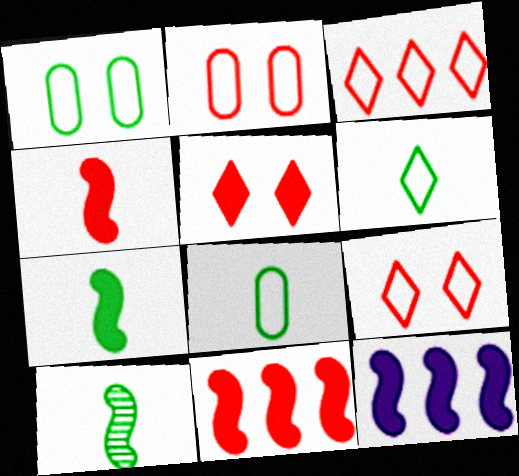[]